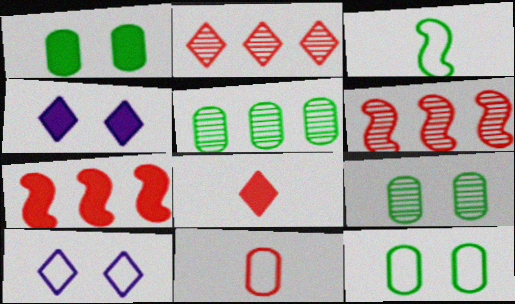[[1, 9, 12]]